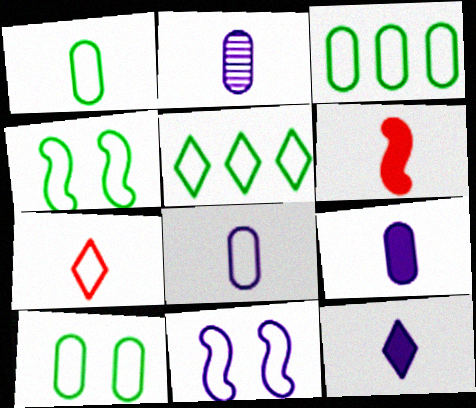[[1, 3, 10], 
[1, 4, 5], 
[2, 8, 9], 
[3, 7, 11]]